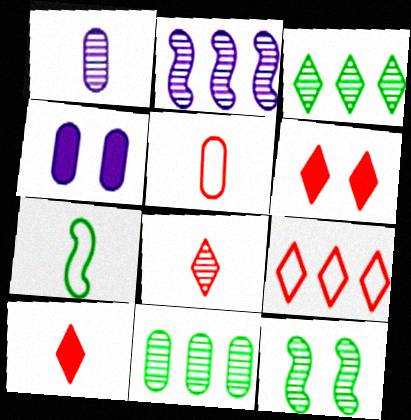[[1, 7, 10], 
[4, 5, 11], 
[6, 8, 9]]